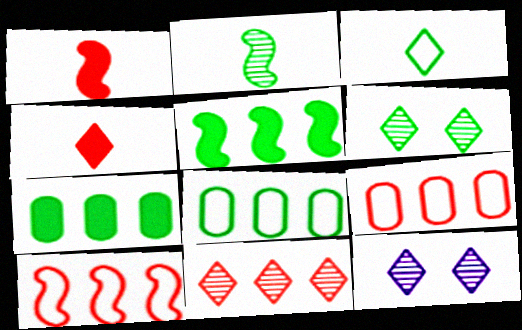[[1, 8, 12]]